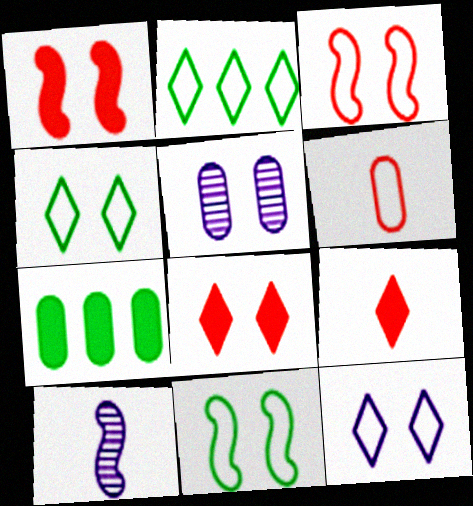[[1, 4, 5], 
[5, 6, 7], 
[5, 8, 11]]